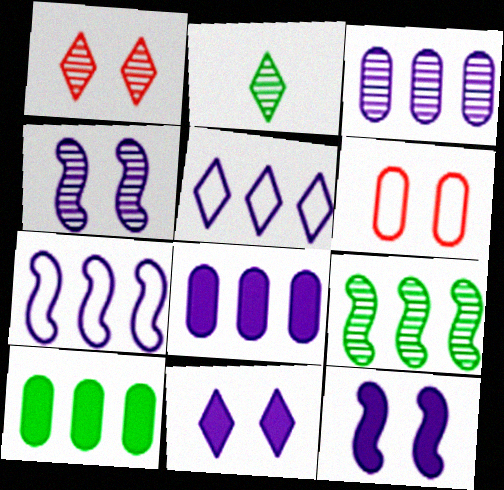[]